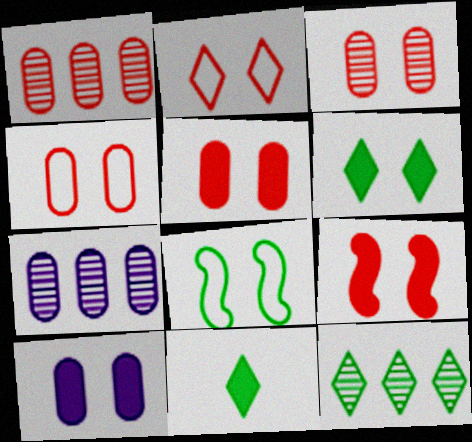[[2, 3, 9], 
[3, 4, 5], 
[6, 9, 10]]